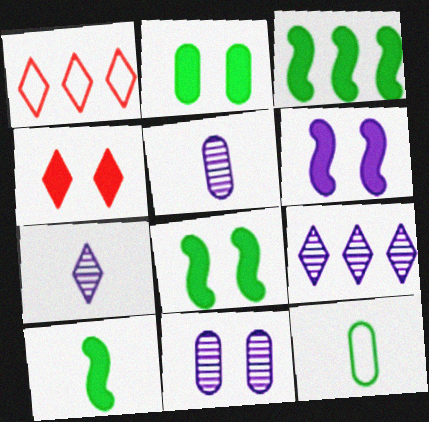[[1, 5, 8], 
[1, 10, 11], 
[2, 4, 6], 
[3, 8, 10]]